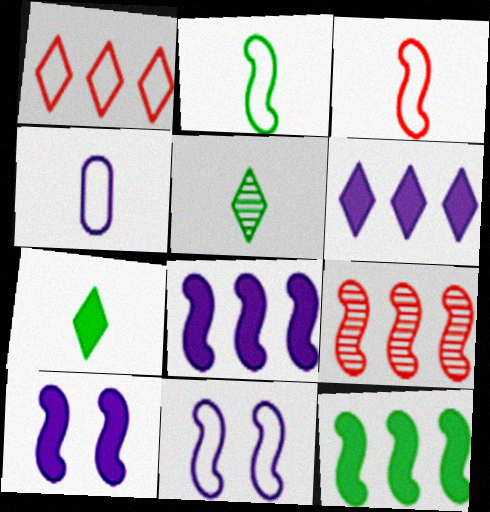[[2, 9, 10]]